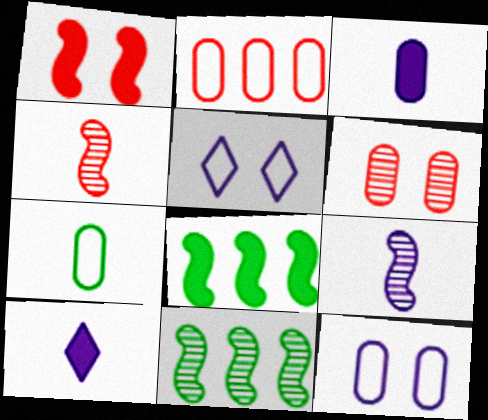[[2, 7, 12], 
[4, 7, 10]]